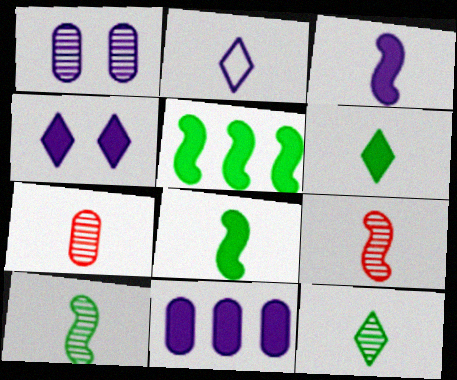[[2, 7, 8], 
[3, 4, 11]]